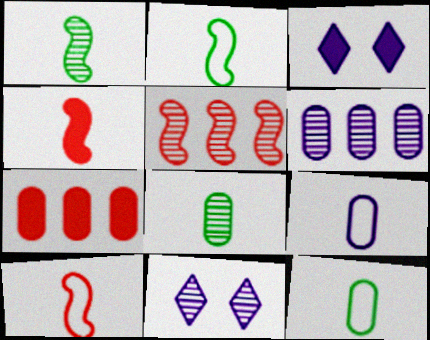[[2, 7, 11], 
[3, 5, 12], 
[5, 8, 11]]